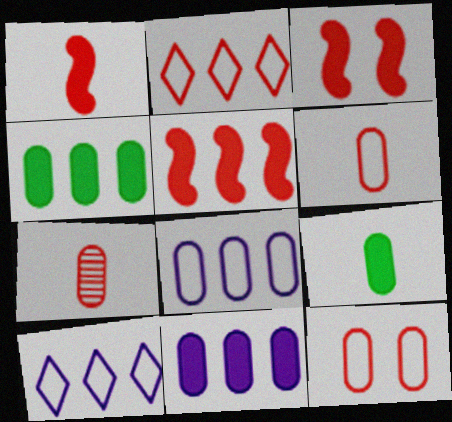[[1, 3, 5], 
[2, 3, 7]]